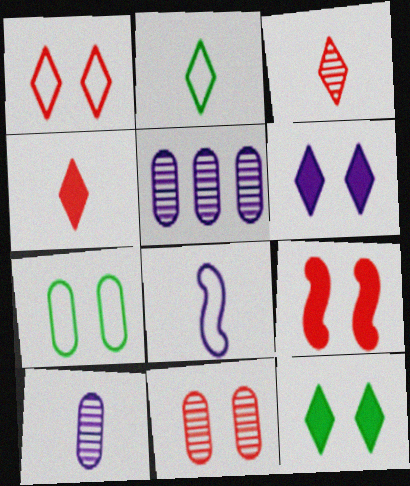[[1, 9, 11], 
[2, 5, 9], 
[5, 6, 8]]